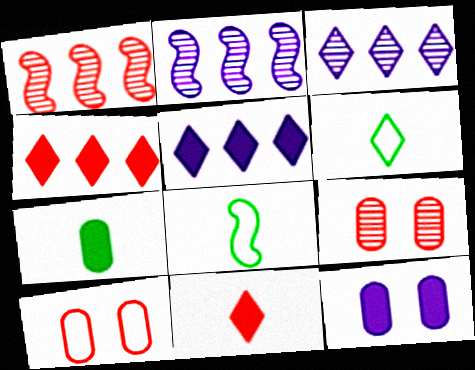[[1, 6, 12], 
[1, 10, 11], 
[5, 8, 9]]